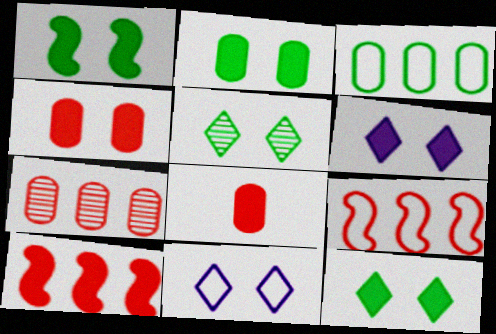[[1, 2, 12], 
[1, 4, 6]]